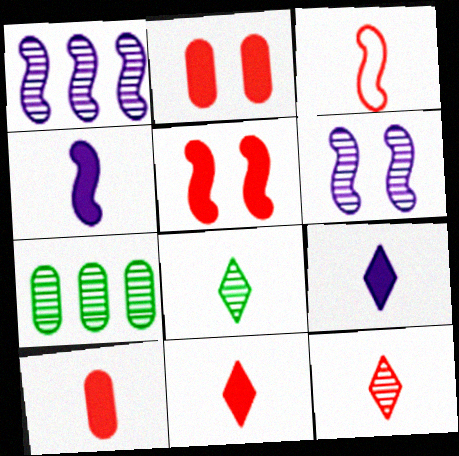[[3, 10, 12], 
[6, 7, 12]]